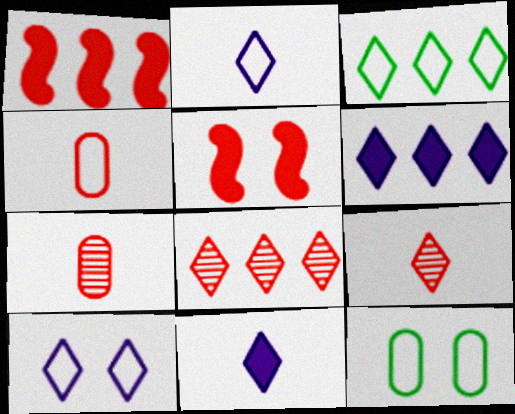[[3, 6, 8], 
[4, 5, 8]]